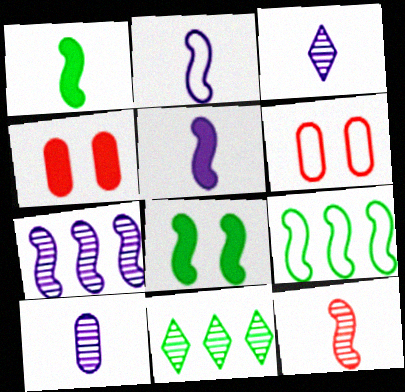[[1, 2, 12], 
[2, 4, 11], 
[3, 4, 9], 
[5, 6, 11]]